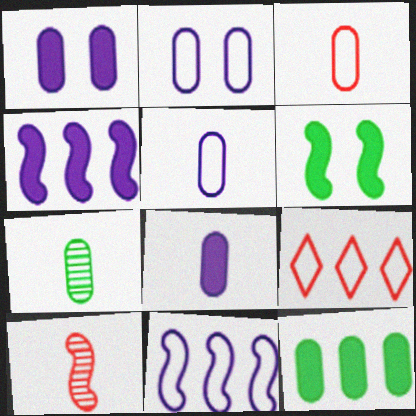[[3, 7, 8], 
[6, 10, 11]]